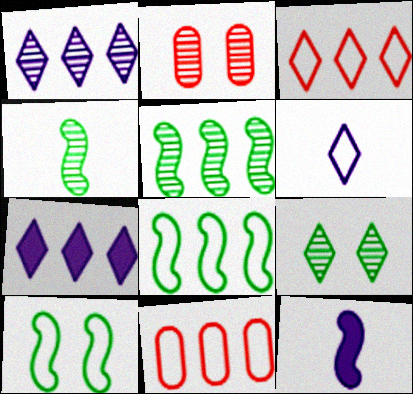[[1, 2, 4], 
[5, 7, 11], 
[6, 10, 11], 
[9, 11, 12]]